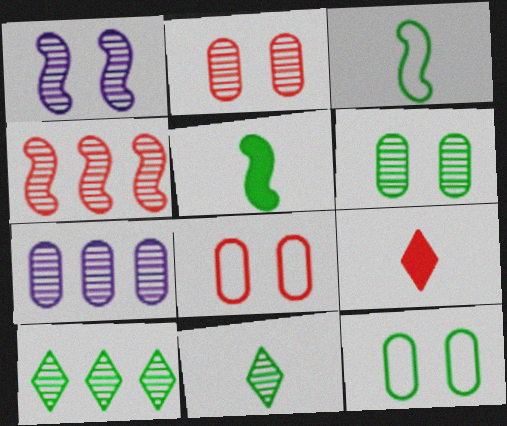[[4, 7, 10], 
[4, 8, 9], 
[5, 10, 12]]